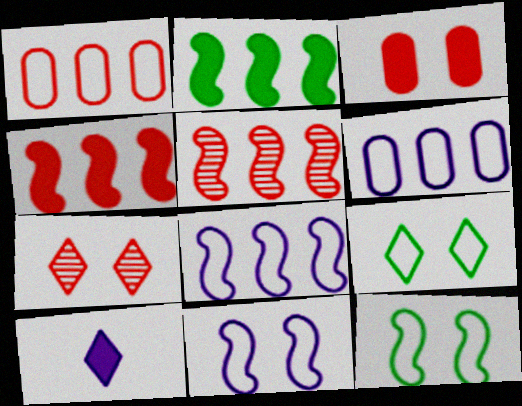[[2, 3, 10], 
[2, 5, 8]]